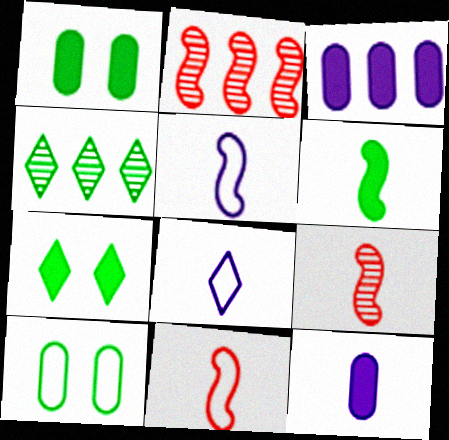[[1, 2, 8], 
[4, 6, 10], 
[5, 6, 9]]